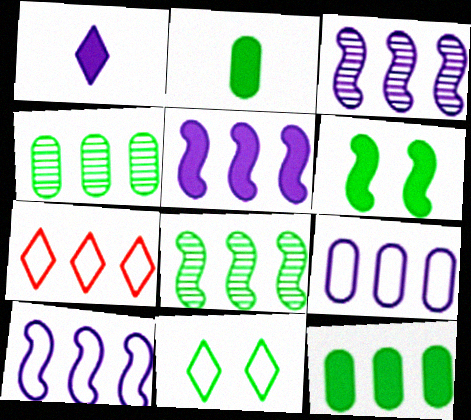[[2, 8, 11], 
[3, 5, 10], 
[3, 7, 12], 
[4, 5, 7]]